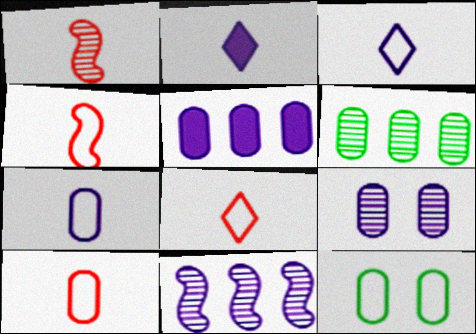[[4, 8, 10], 
[5, 7, 9]]